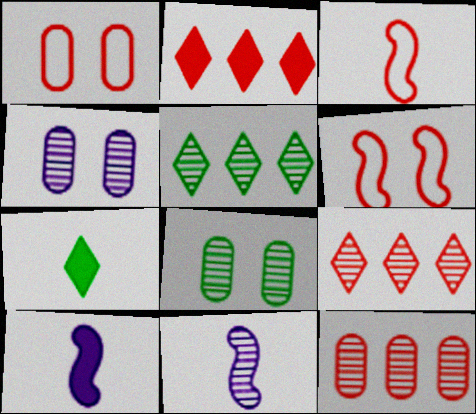[[1, 5, 10], 
[8, 9, 11]]